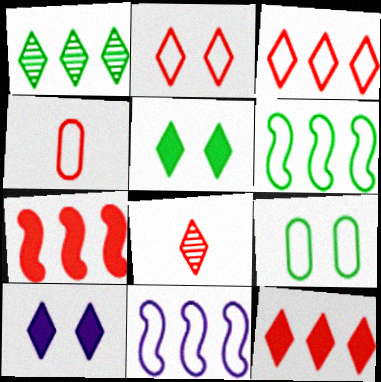[[2, 8, 12]]